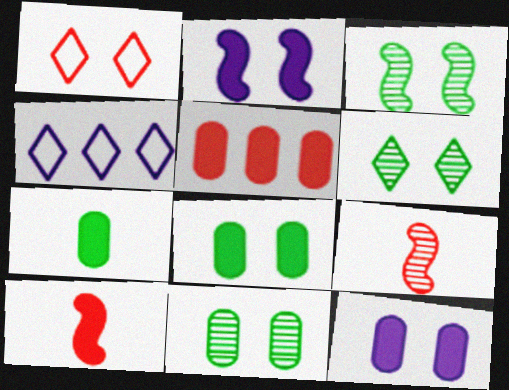[[1, 2, 11], 
[1, 3, 12], 
[1, 5, 9], 
[3, 6, 11], 
[4, 8, 9], 
[4, 10, 11], 
[5, 7, 12]]